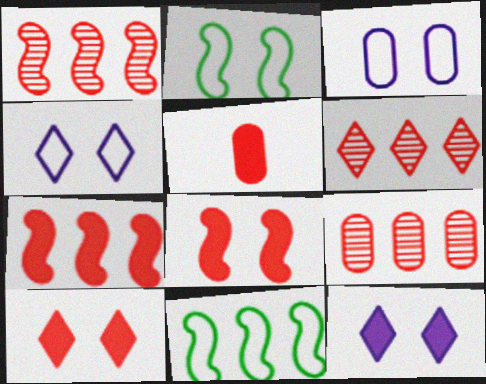[[1, 6, 9], 
[5, 7, 10]]